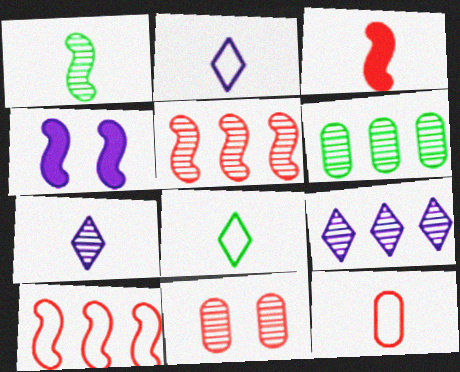[[1, 4, 10], 
[1, 9, 11], 
[5, 6, 9]]